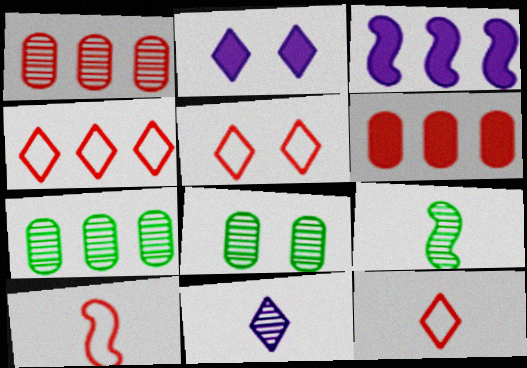[[2, 7, 10], 
[3, 4, 7], 
[3, 8, 12], 
[4, 5, 12]]